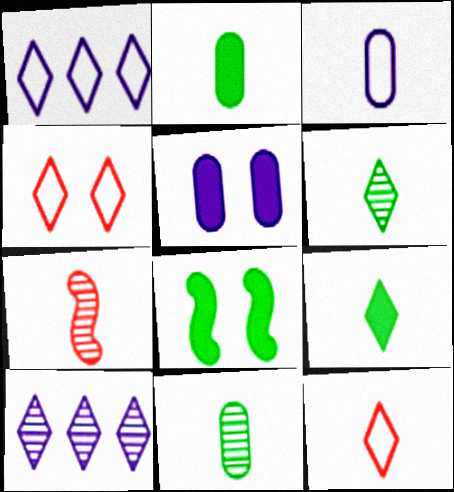[[3, 7, 9], 
[4, 9, 10]]